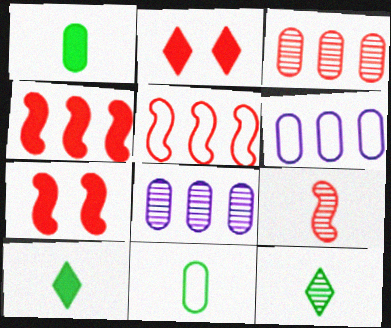[[5, 7, 9], 
[6, 7, 12]]